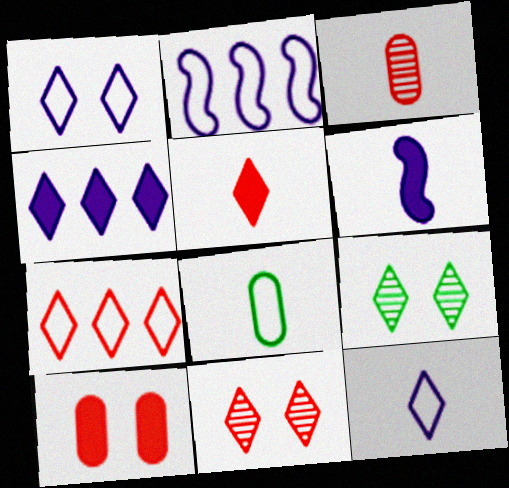[[5, 7, 11]]